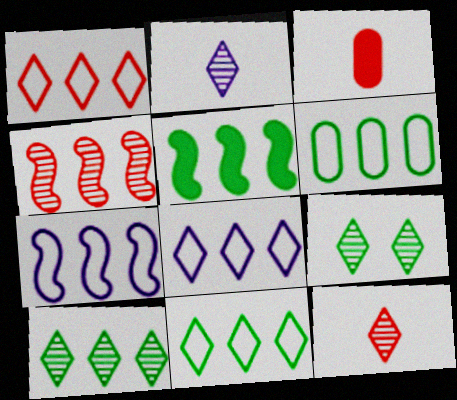[[1, 6, 7], 
[1, 8, 11], 
[3, 7, 9], 
[4, 5, 7], 
[5, 6, 10]]